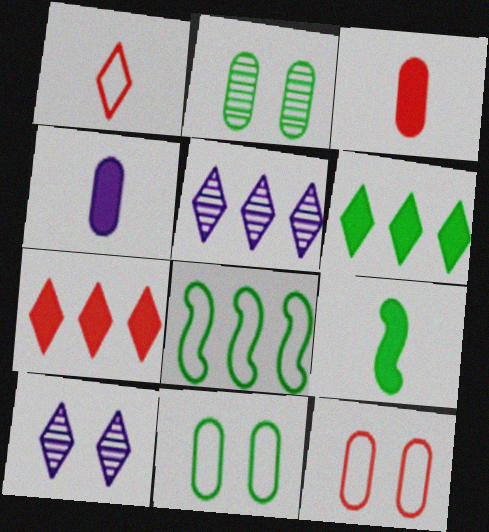[[1, 6, 10], 
[3, 8, 10], 
[5, 9, 12]]